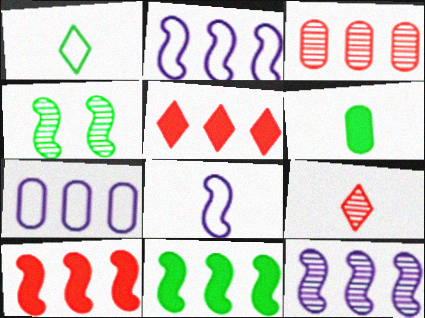[[4, 8, 10], 
[6, 8, 9]]